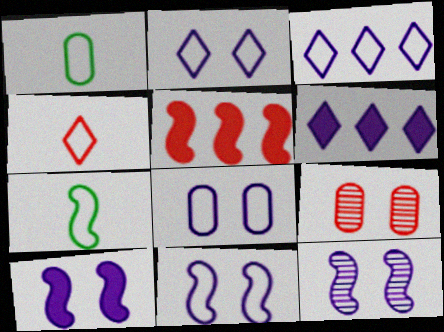[[2, 8, 11], 
[4, 5, 9], 
[5, 7, 12], 
[6, 7, 9], 
[10, 11, 12]]